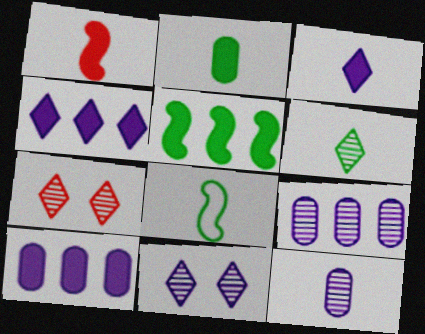[[1, 2, 3], 
[2, 6, 8], 
[7, 8, 10]]